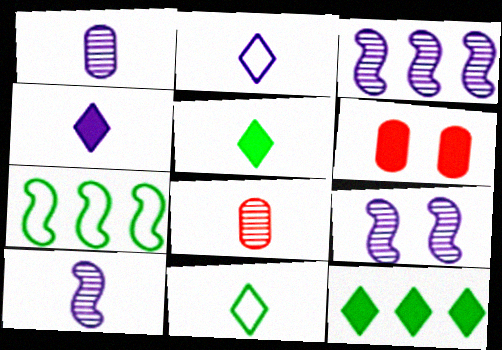[[3, 6, 11], 
[3, 9, 10]]